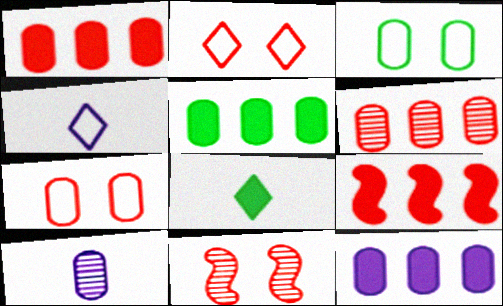[[1, 3, 10], 
[1, 5, 12], 
[4, 5, 11], 
[5, 7, 10]]